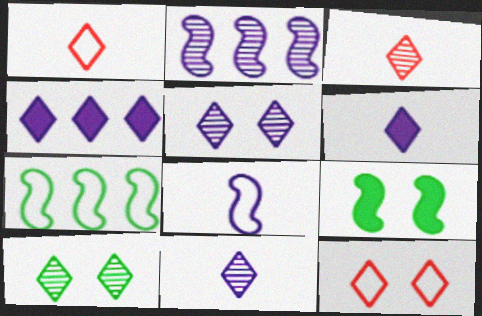[[1, 4, 10]]